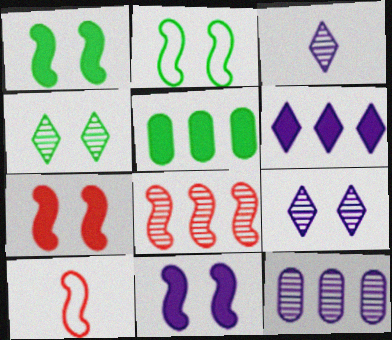[[1, 7, 11], 
[5, 9, 10], 
[7, 8, 10]]